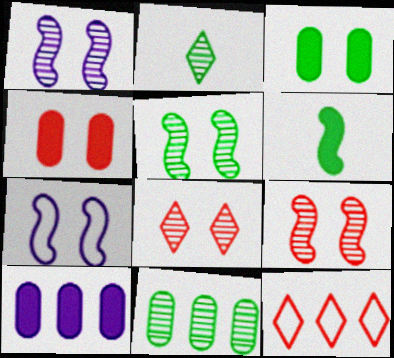[[1, 5, 9], 
[2, 5, 11], 
[3, 7, 8]]